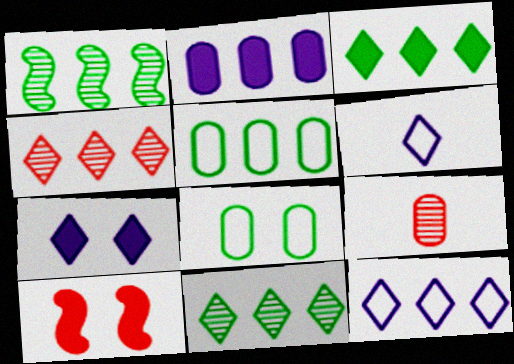[[1, 3, 5], 
[2, 8, 9], 
[3, 4, 12]]